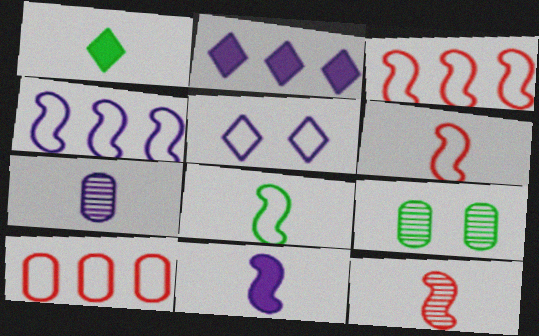[[1, 6, 7], 
[2, 6, 9], 
[5, 8, 10], 
[8, 11, 12]]